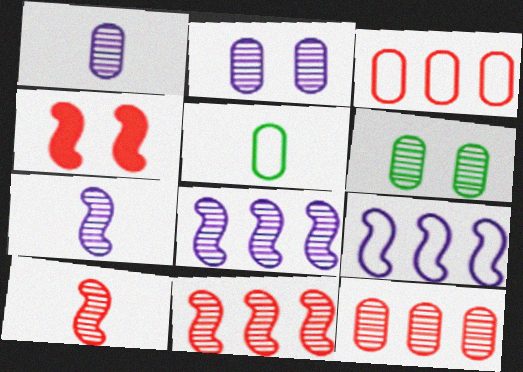[[1, 6, 12]]